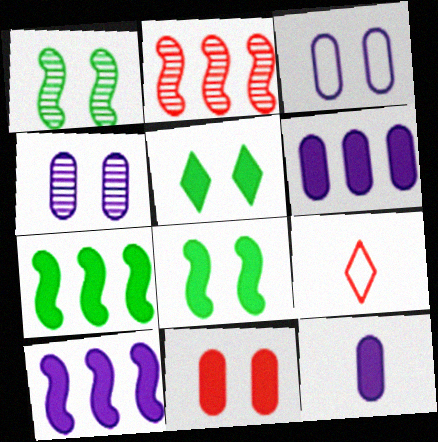[[1, 6, 9], 
[2, 9, 11], 
[4, 7, 9]]